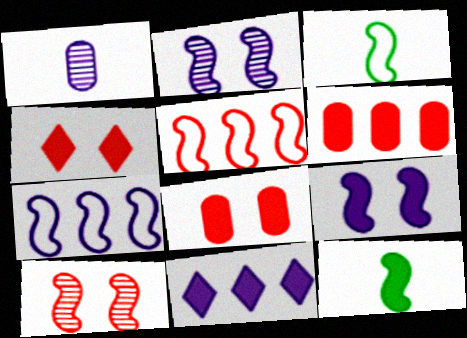[[2, 5, 12], 
[7, 10, 12], 
[8, 11, 12]]